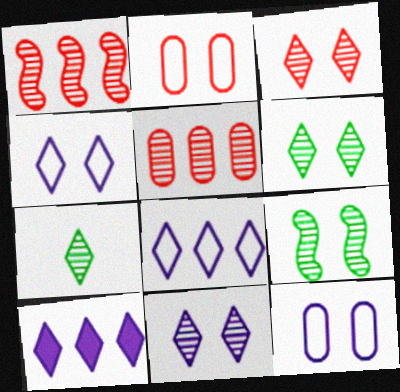[[3, 6, 11]]